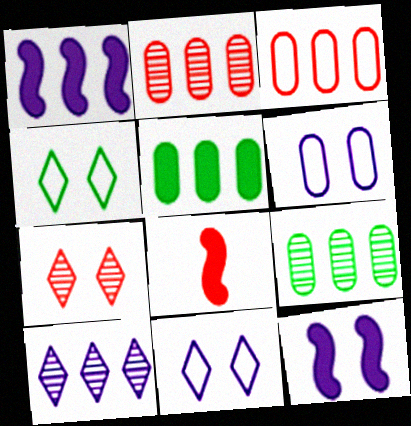[[3, 7, 8], 
[8, 9, 11]]